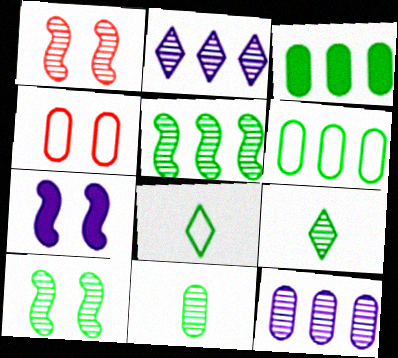[[1, 2, 11], 
[1, 9, 12], 
[3, 8, 10]]